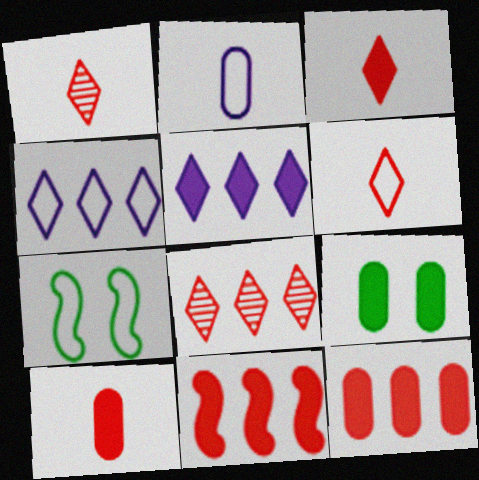[[1, 3, 6]]